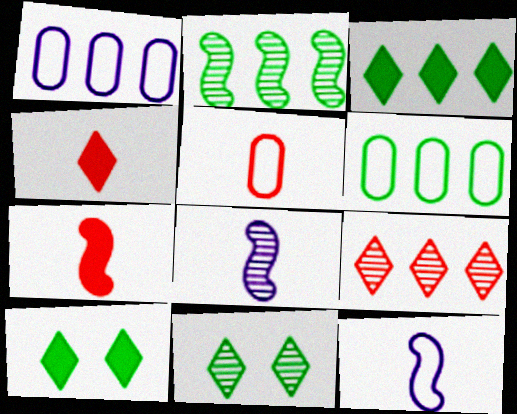[[1, 7, 11], 
[2, 3, 6]]